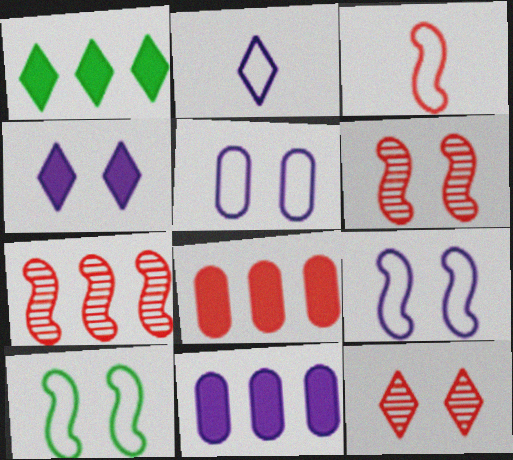[[1, 2, 12], 
[3, 8, 12]]